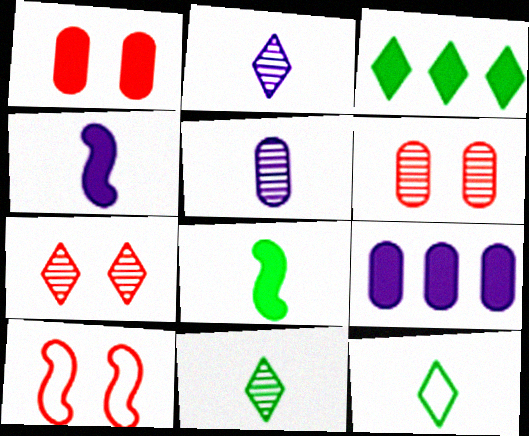[[1, 3, 4], 
[1, 7, 10], 
[3, 5, 10], 
[9, 10, 11]]